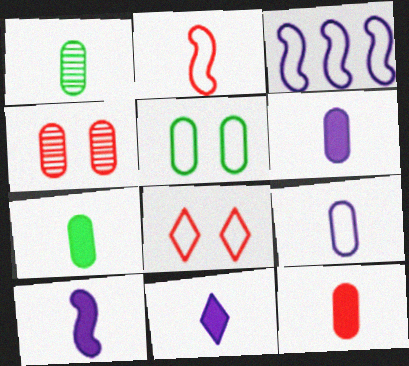[[1, 2, 11], 
[1, 9, 12], 
[6, 7, 12], 
[6, 10, 11]]